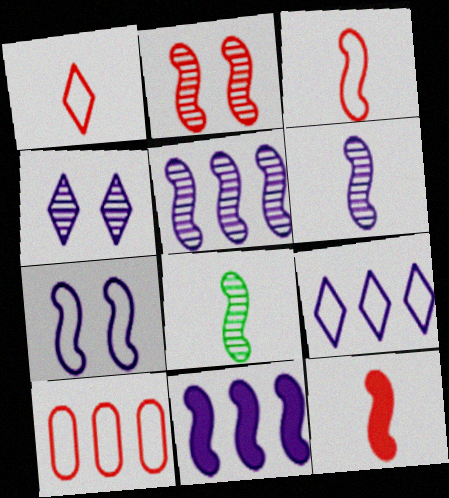[[2, 5, 8], 
[6, 7, 11]]